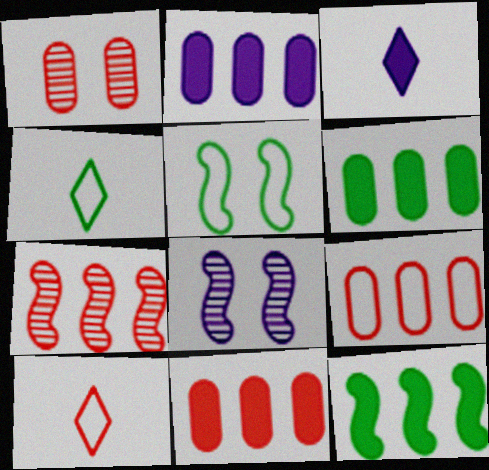[[2, 6, 11], 
[4, 8, 11], 
[6, 8, 10]]